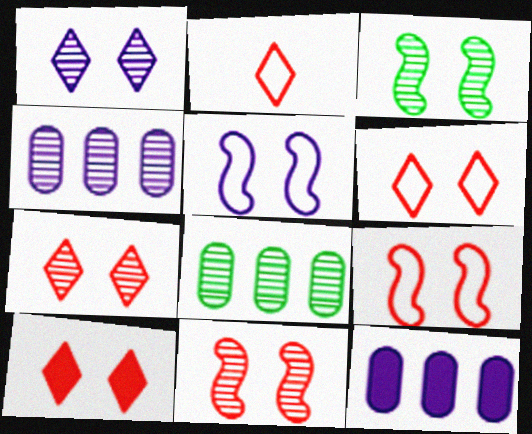[[2, 3, 12], 
[6, 7, 10]]